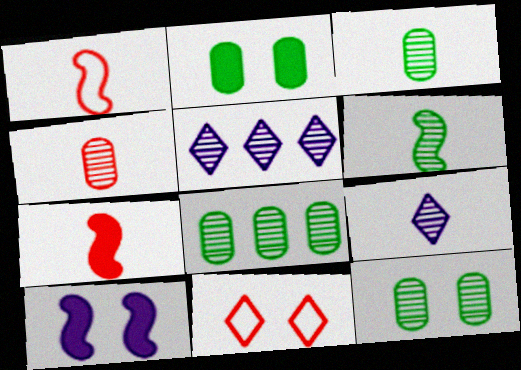[[1, 2, 5], 
[3, 8, 12], 
[4, 6, 9], 
[10, 11, 12]]